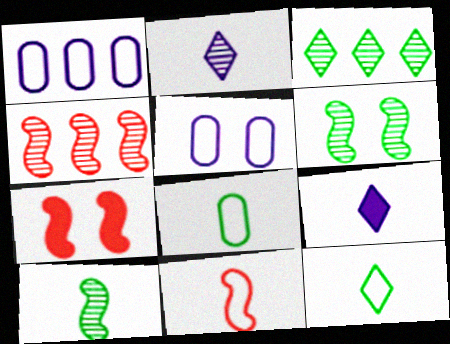[[4, 7, 11]]